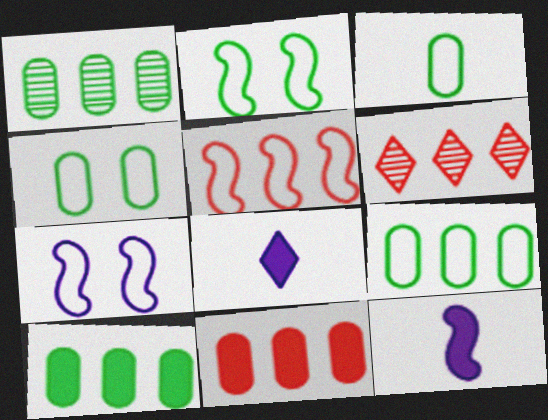[[1, 9, 10], 
[3, 4, 9], 
[4, 6, 12], 
[5, 6, 11]]